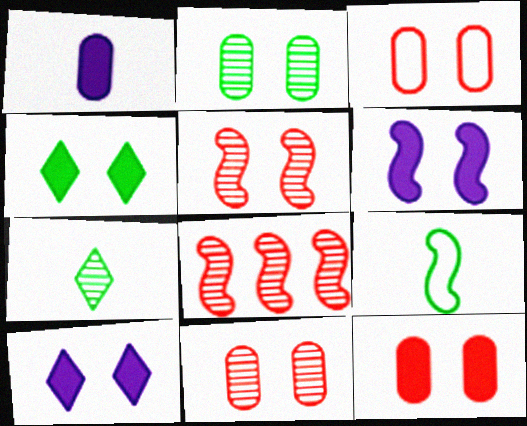[[3, 11, 12], 
[4, 6, 12], 
[6, 8, 9]]